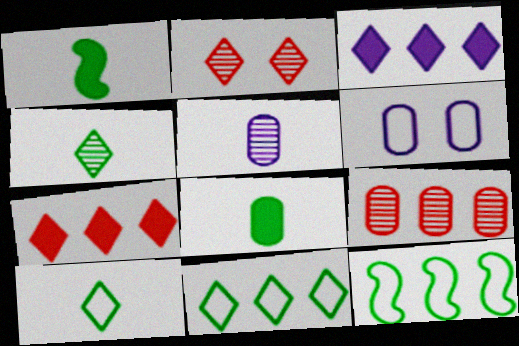[[2, 3, 10], 
[3, 9, 12], 
[6, 8, 9]]